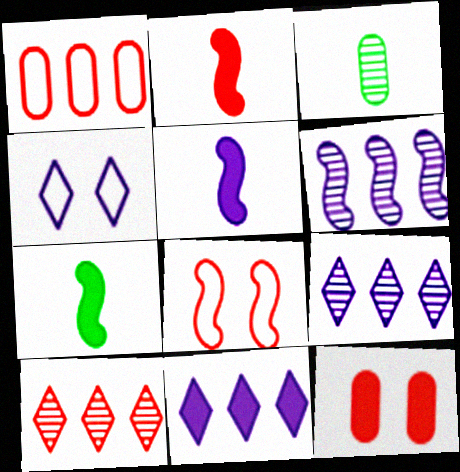[[2, 5, 7], 
[3, 8, 11], 
[6, 7, 8], 
[7, 11, 12]]